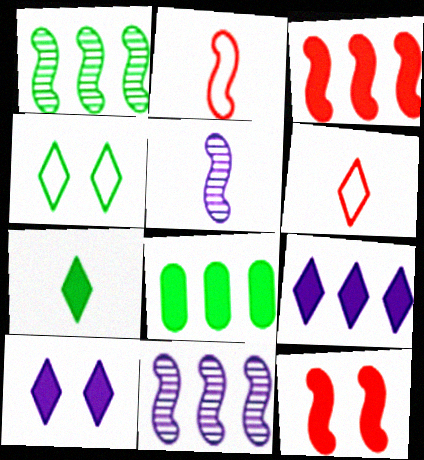[[3, 8, 9]]